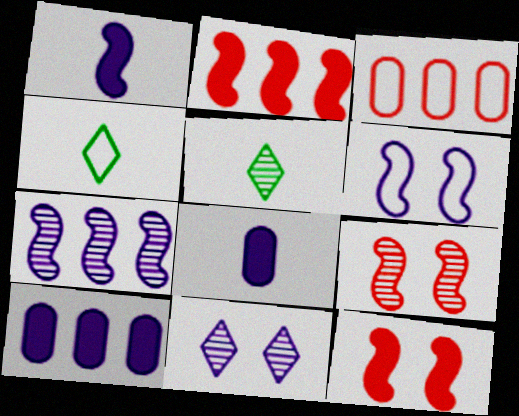[[1, 6, 7], 
[3, 4, 6], 
[4, 9, 10]]